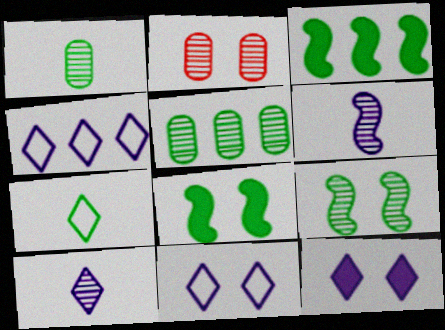[[2, 8, 11], 
[4, 10, 12], 
[5, 7, 8]]